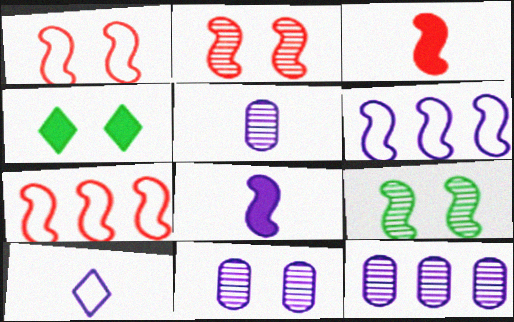[[1, 4, 11], 
[2, 3, 7], 
[3, 6, 9], 
[4, 5, 7], 
[5, 8, 10], 
[5, 11, 12], 
[7, 8, 9]]